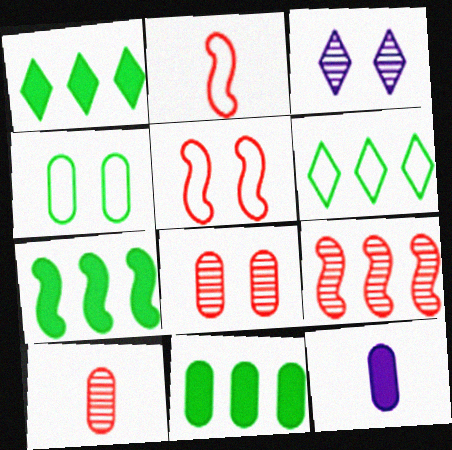[[1, 7, 11], 
[2, 3, 11]]